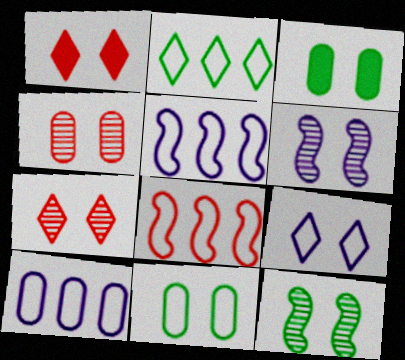[[1, 6, 11], 
[2, 8, 10]]